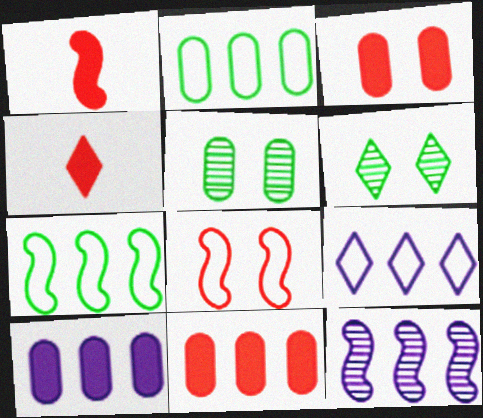[[1, 5, 9], 
[4, 6, 9], 
[9, 10, 12]]